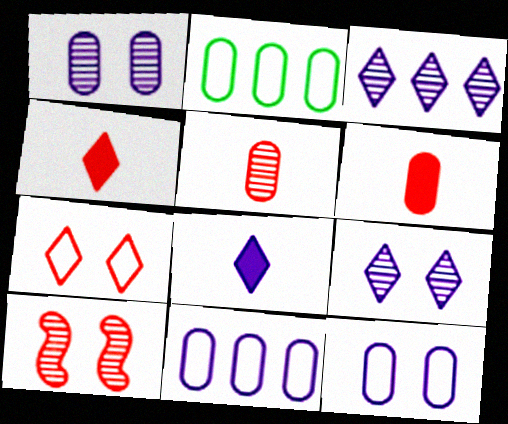[[1, 2, 6], 
[2, 8, 10]]